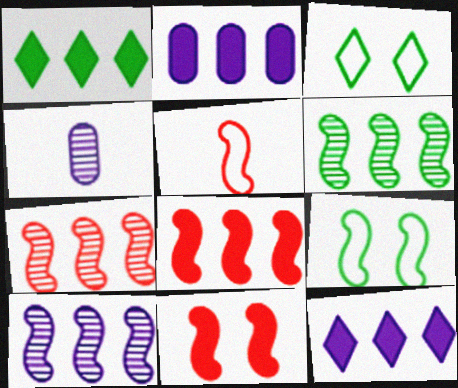[[1, 2, 8], 
[3, 4, 8], 
[5, 7, 11], 
[6, 7, 10]]